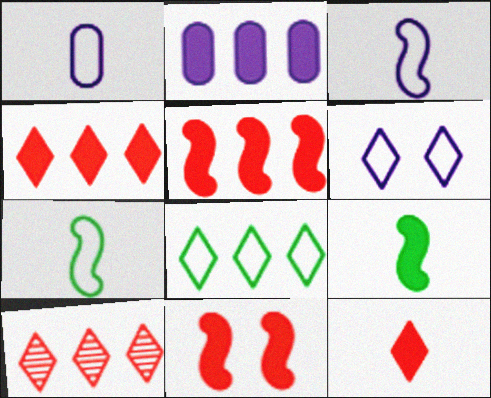[]